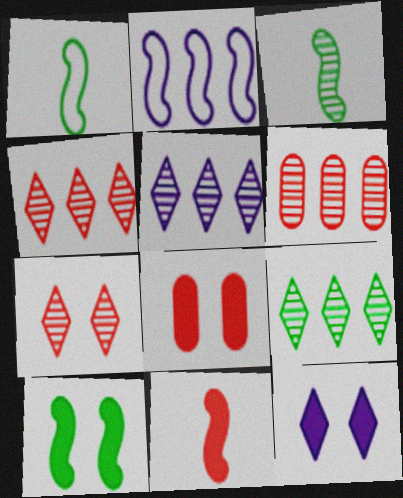[[1, 5, 8], 
[1, 6, 12], 
[4, 5, 9], 
[8, 10, 12]]